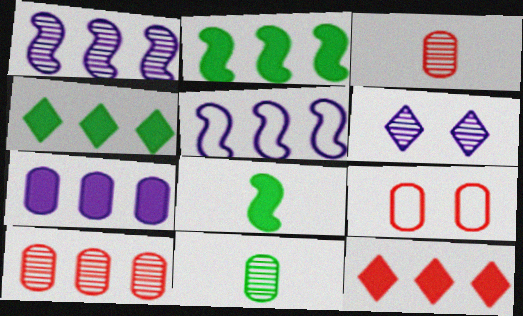[[2, 7, 12], 
[4, 5, 10], 
[7, 9, 11]]